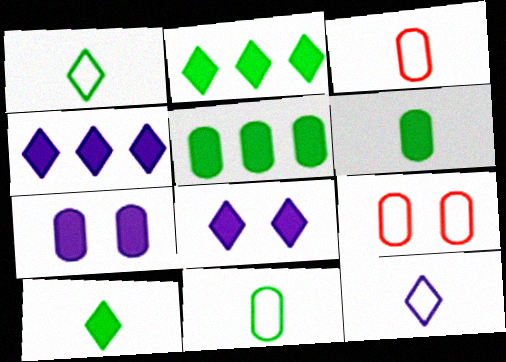[]